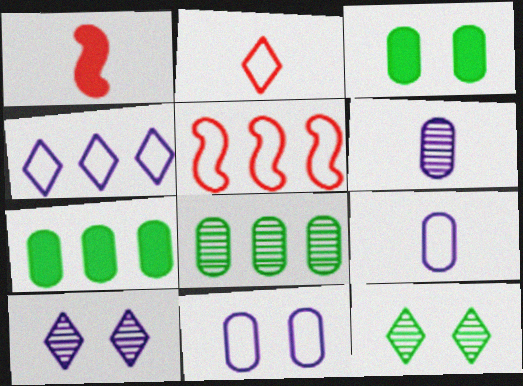[]